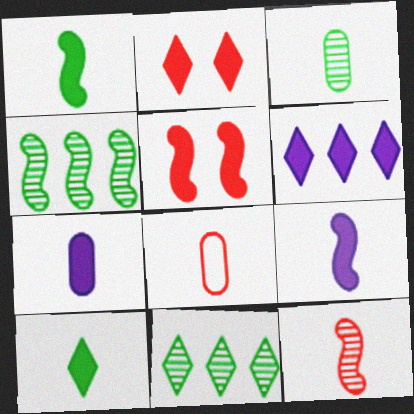[[2, 6, 10], 
[3, 7, 8]]